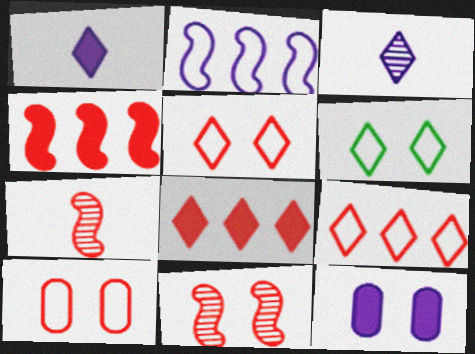[[2, 3, 12], 
[3, 6, 8], 
[6, 11, 12], 
[7, 8, 10]]